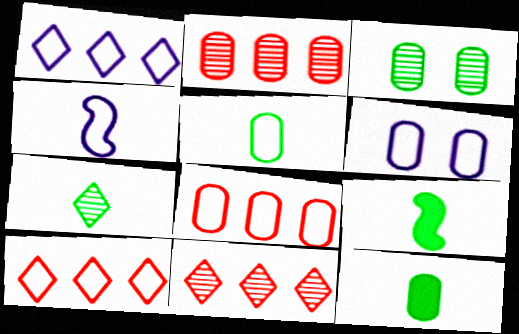[[1, 4, 6], 
[2, 6, 12], 
[5, 6, 8], 
[5, 7, 9], 
[6, 9, 11]]